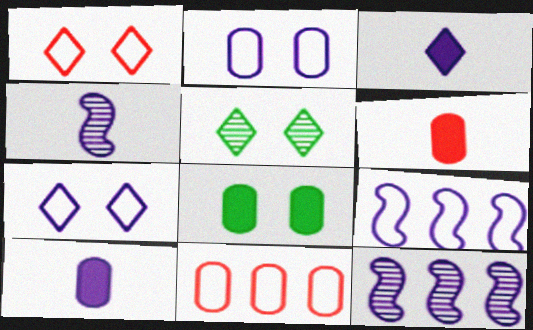[[2, 3, 12], 
[5, 6, 9], 
[7, 10, 12]]